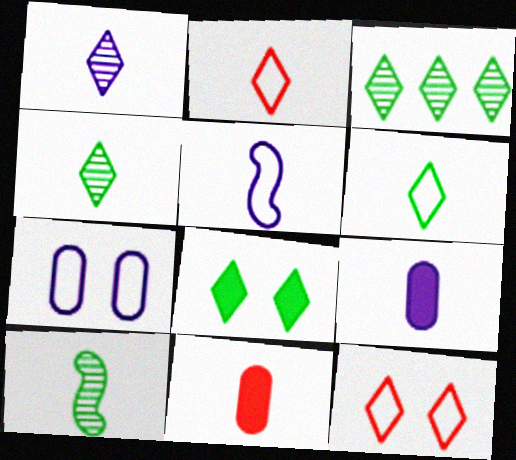[[1, 5, 9], 
[2, 9, 10], 
[3, 6, 8], 
[4, 5, 11]]